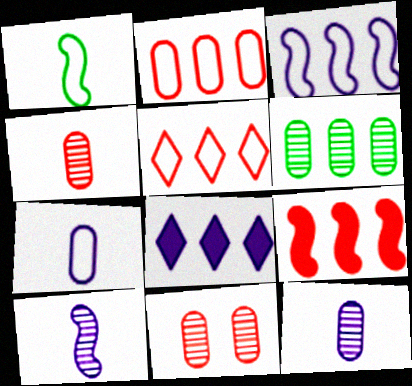[[1, 8, 11], 
[6, 11, 12]]